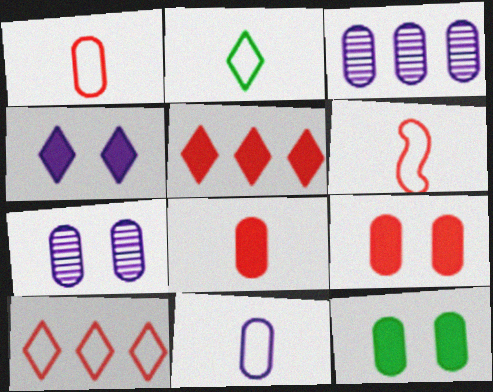[[1, 3, 12], 
[2, 6, 11]]